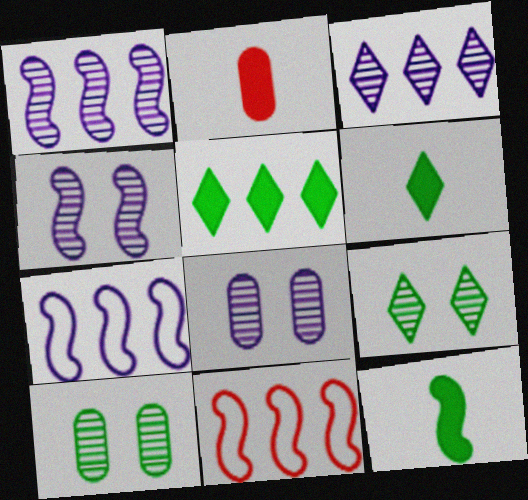[[2, 7, 9], 
[4, 11, 12], 
[6, 8, 11]]